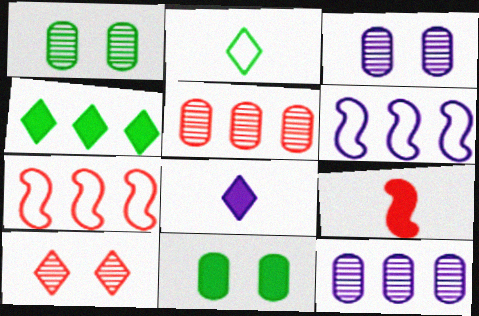[[1, 7, 8], 
[3, 6, 8], 
[4, 5, 6], 
[4, 7, 12]]